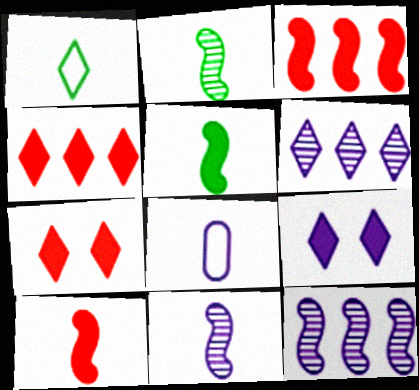[[1, 6, 7], 
[8, 9, 12]]